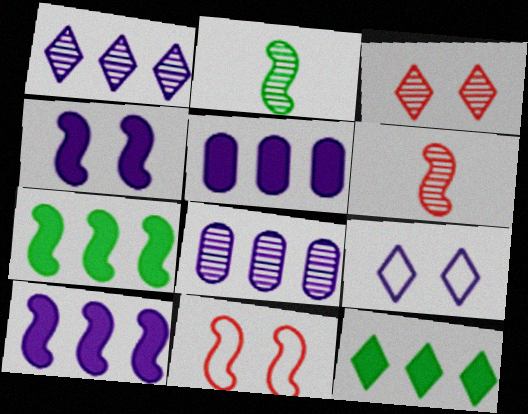[[2, 3, 8], 
[2, 10, 11]]